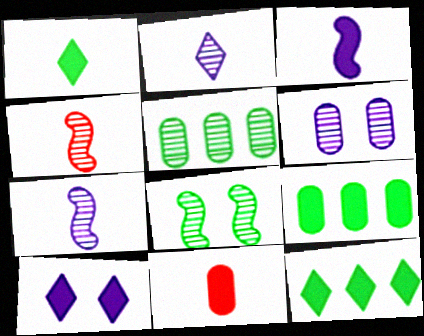[[1, 3, 11]]